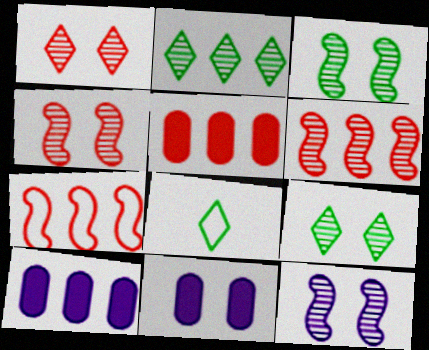[[2, 7, 10], 
[3, 4, 12], 
[4, 8, 10], 
[5, 8, 12], 
[6, 8, 11]]